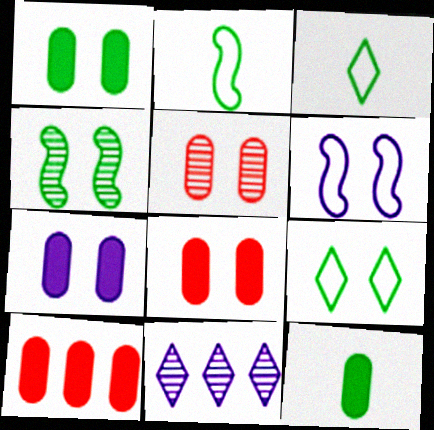[[1, 4, 9], 
[1, 7, 8], 
[2, 8, 11], 
[7, 10, 12]]